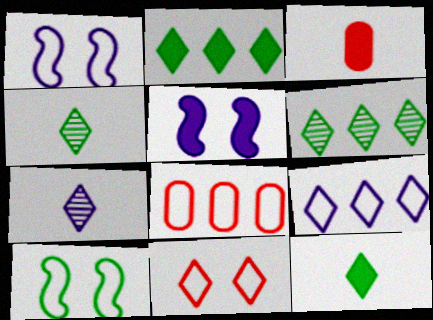[[1, 3, 6], 
[2, 3, 5], 
[2, 7, 11], 
[4, 5, 8]]